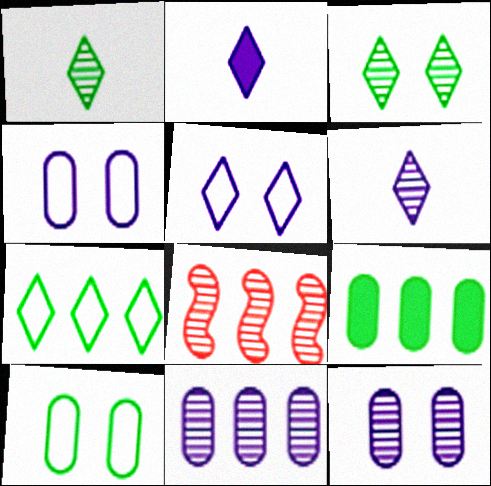[[1, 8, 12], 
[2, 8, 10]]